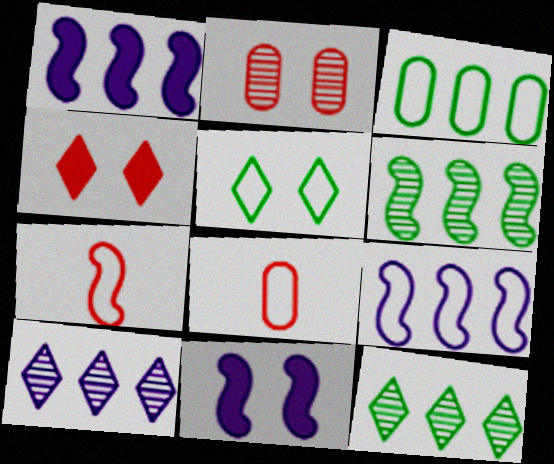[[2, 5, 11], 
[5, 8, 9], 
[6, 7, 11], 
[8, 11, 12]]